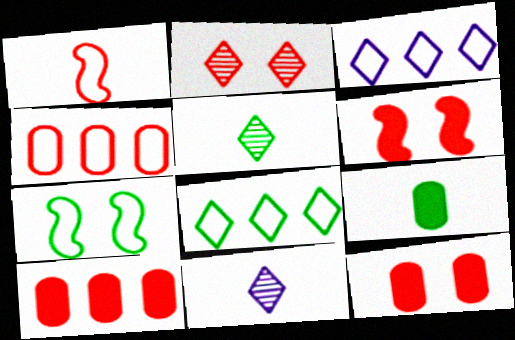[[1, 2, 10], 
[1, 9, 11], 
[7, 10, 11]]